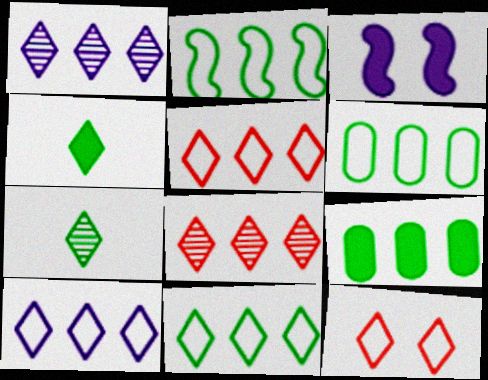[[1, 4, 12], 
[2, 6, 11], 
[5, 10, 11]]